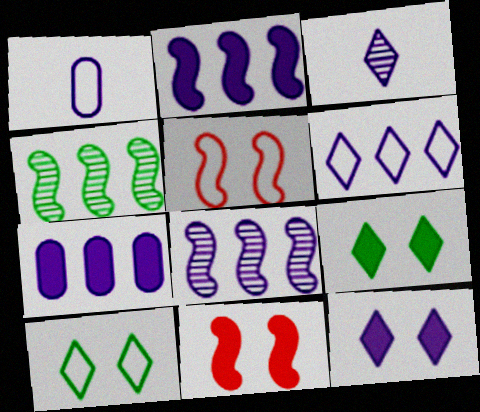[[1, 8, 12], 
[3, 6, 12], 
[6, 7, 8]]